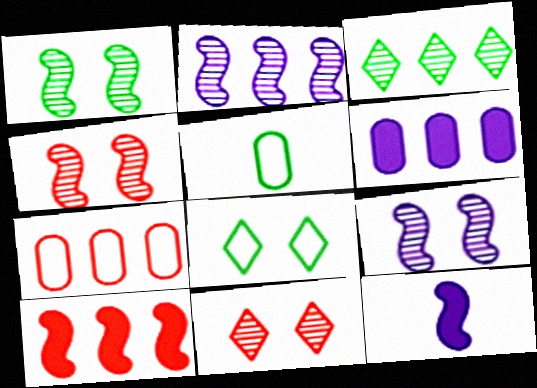[[1, 4, 9]]